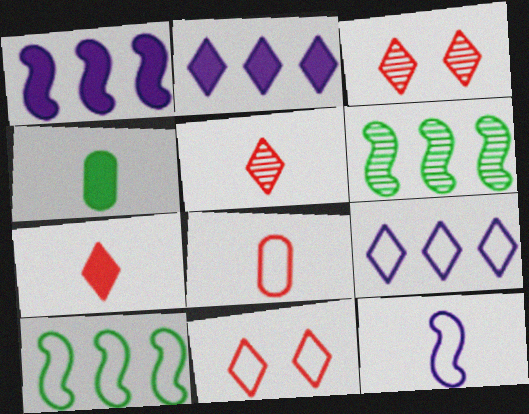[[4, 5, 12]]